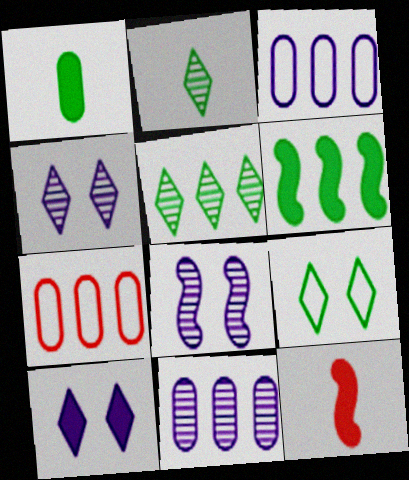[[9, 11, 12]]